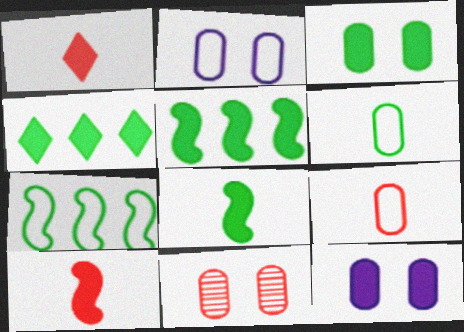[[1, 5, 12], 
[2, 3, 11], 
[3, 4, 8], 
[4, 10, 12]]